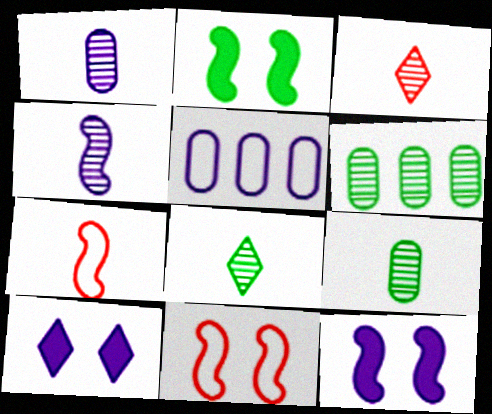[[2, 3, 5], 
[3, 4, 9], 
[4, 5, 10], 
[6, 7, 10]]